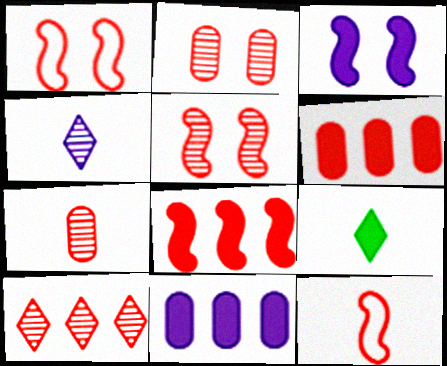[[3, 6, 9], 
[5, 7, 10], 
[5, 8, 12]]